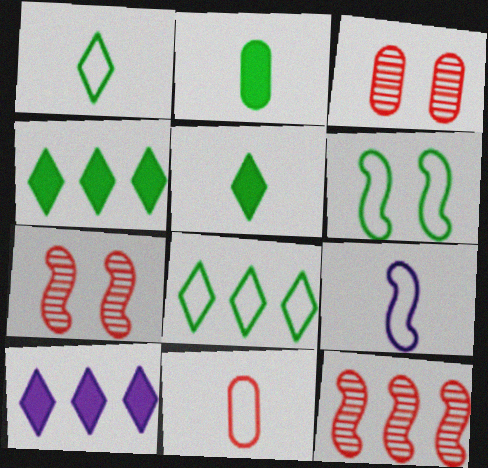[[1, 9, 11], 
[3, 4, 9]]